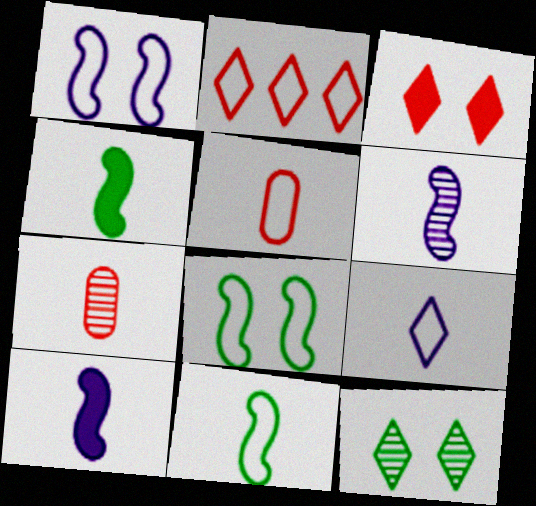[[4, 7, 9], 
[5, 9, 11]]